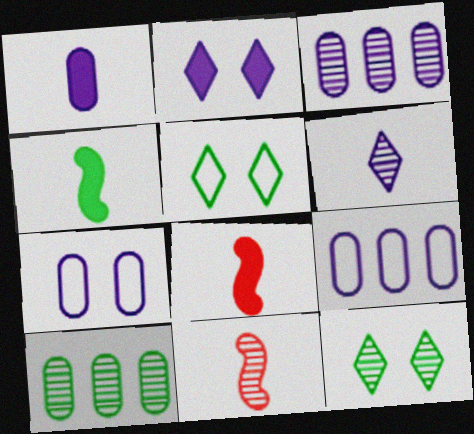[[1, 3, 7], 
[3, 5, 8], 
[3, 11, 12], 
[4, 5, 10], 
[8, 9, 12]]